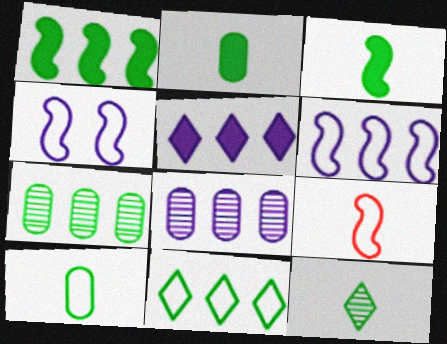[[1, 7, 11], 
[3, 10, 12], 
[5, 6, 8]]